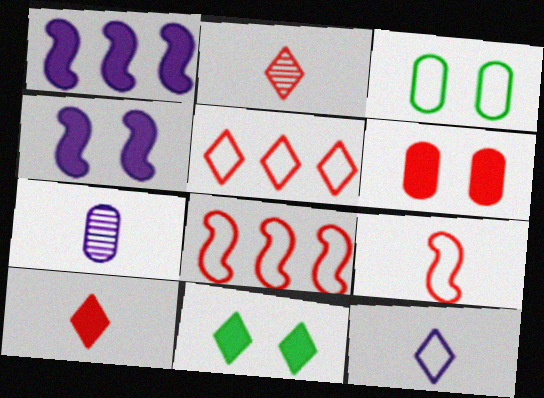[[1, 2, 3], 
[2, 6, 8], 
[3, 8, 12], 
[4, 6, 11], 
[7, 8, 11]]